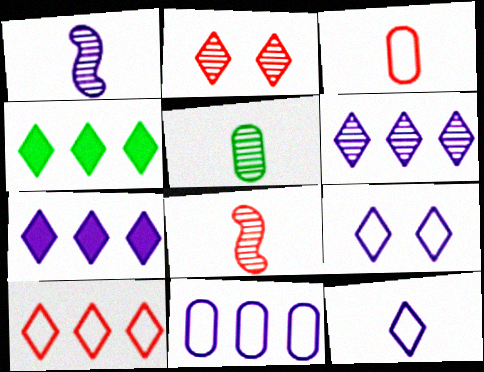[[2, 4, 12], 
[4, 6, 10]]